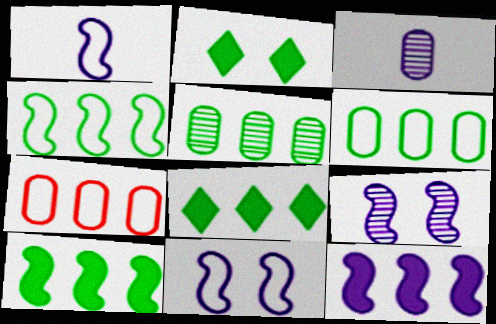[[1, 9, 12], 
[4, 5, 8]]